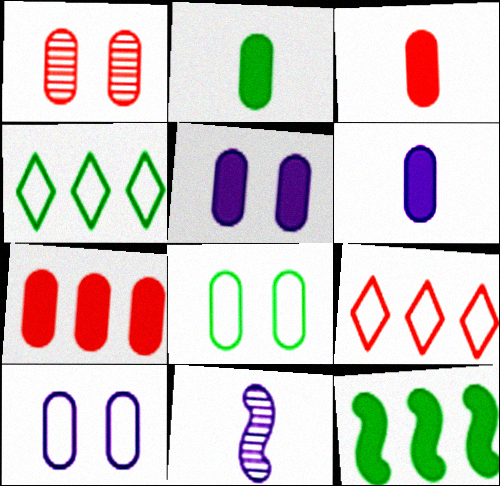[[1, 5, 8], 
[2, 3, 6], 
[2, 5, 7]]